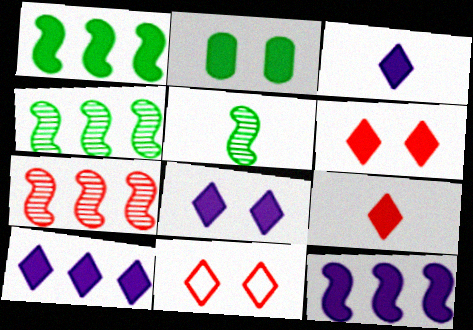[[2, 9, 12], 
[3, 8, 10]]